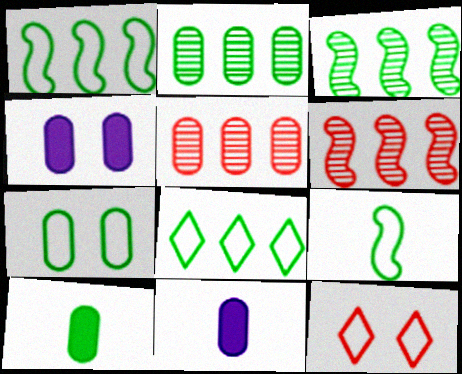[[2, 7, 10], 
[3, 11, 12], 
[5, 7, 11], 
[7, 8, 9]]